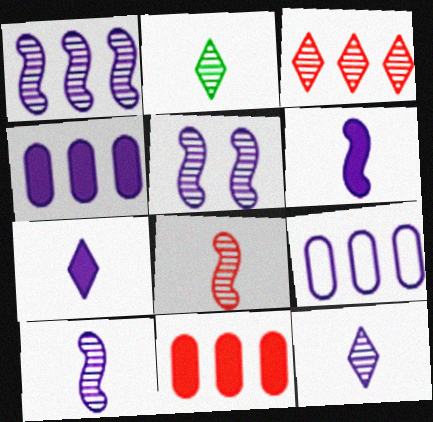[[1, 5, 10], 
[5, 7, 9]]